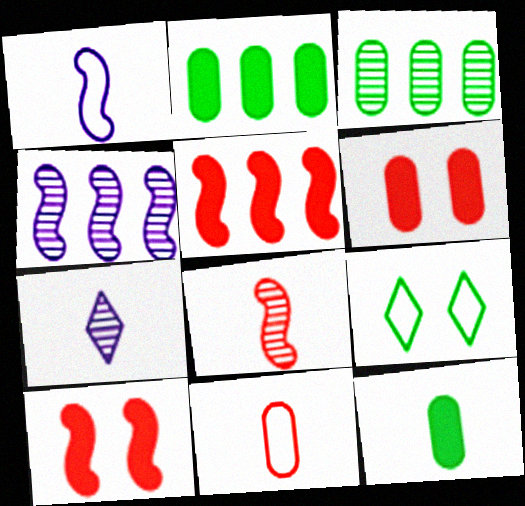[]